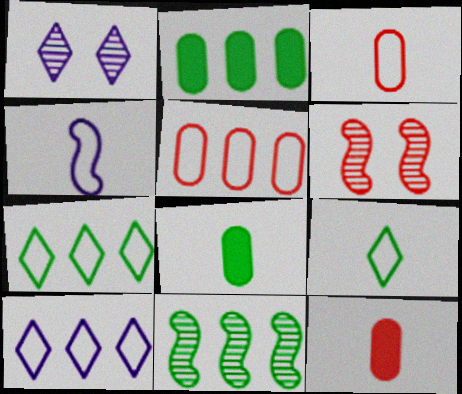[[2, 7, 11], 
[3, 4, 9], 
[6, 8, 10]]